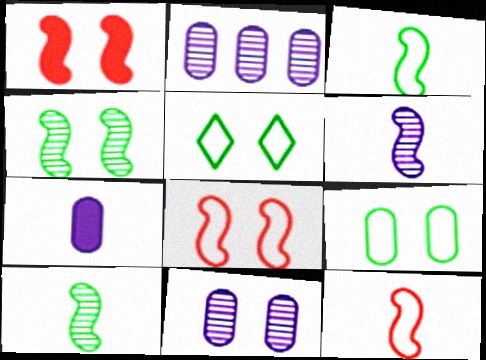[[1, 5, 11]]